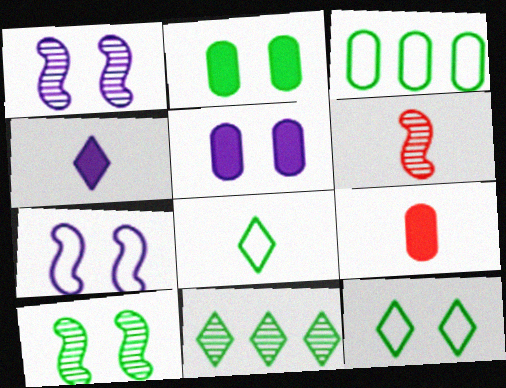[[2, 10, 12], 
[7, 9, 11]]